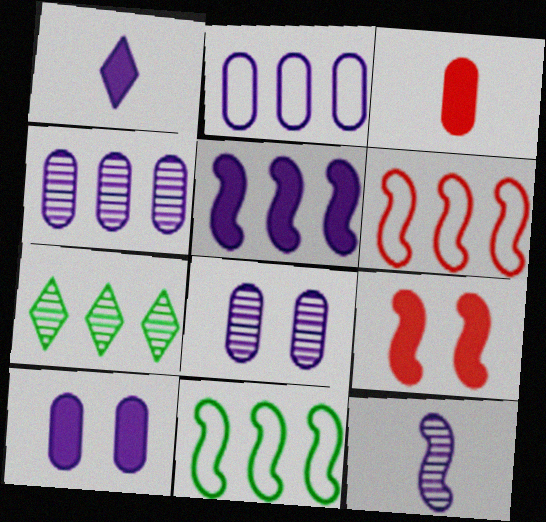[[1, 5, 10], 
[9, 11, 12]]